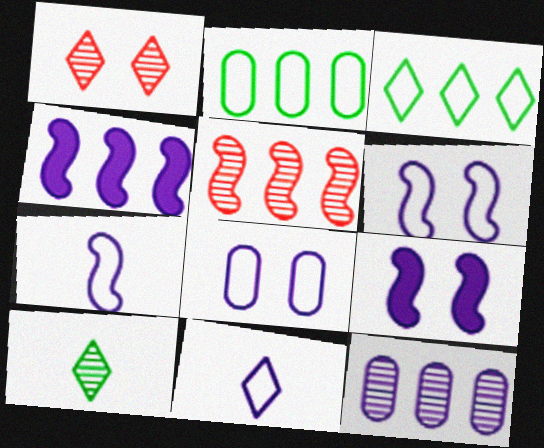[[9, 11, 12]]